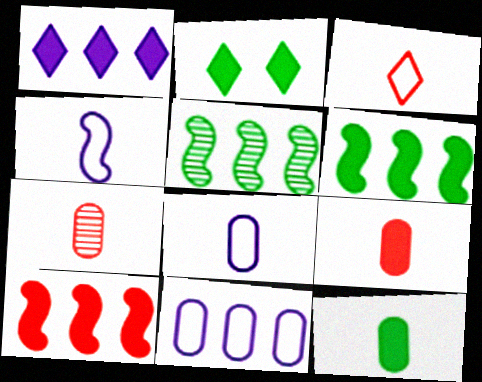[[2, 6, 12], 
[7, 8, 12]]